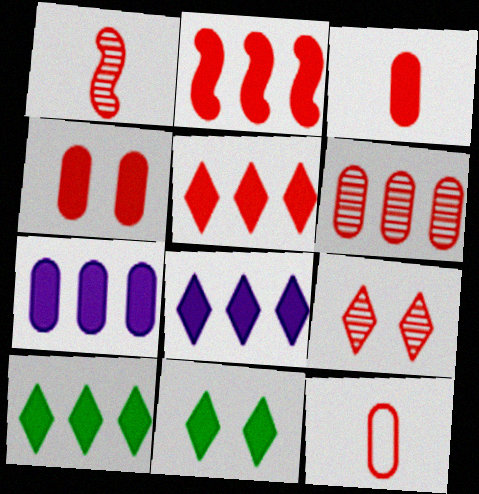[[1, 6, 9], 
[2, 7, 10], 
[2, 9, 12], 
[4, 6, 12], 
[5, 8, 10]]